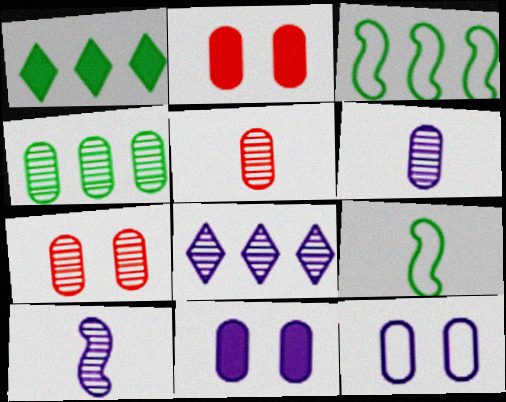[[1, 3, 4], 
[2, 8, 9], 
[4, 6, 7]]